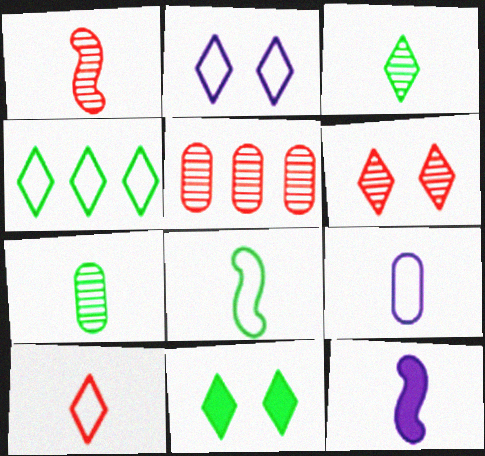[[1, 5, 6], 
[1, 8, 12], 
[2, 4, 10], 
[2, 6, 11], 
[3, 4, 11], 
[7, 10, 12], 
[8, 9, 10]]